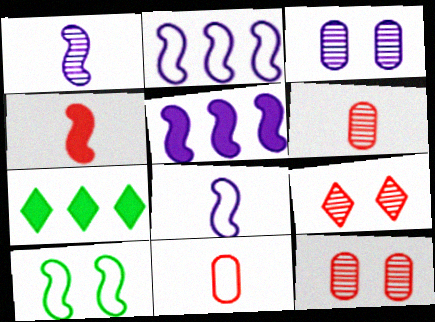[[7, 8, 12]]